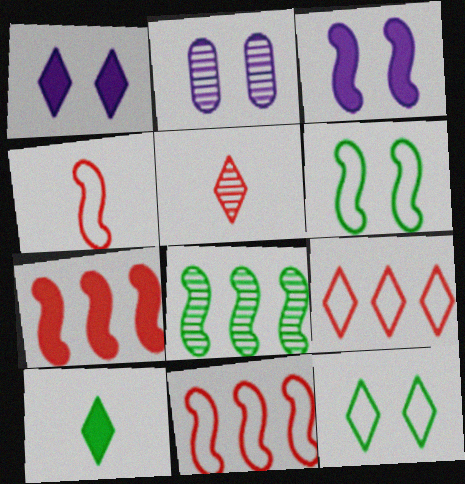[[2, 5, 8], 
[2, 10, 11], 
[3, 4, 8]]